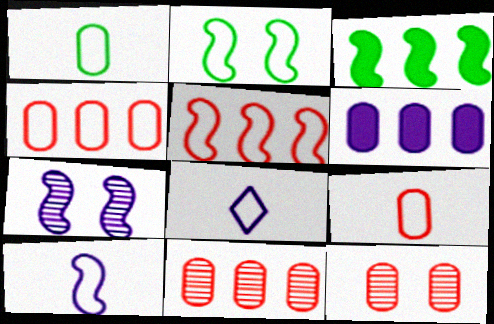[[1, 6, 12], 
[2, 4, 8], 
[2, 5, 10], 
[3, 8, 12], 
[6, 7, 8]]